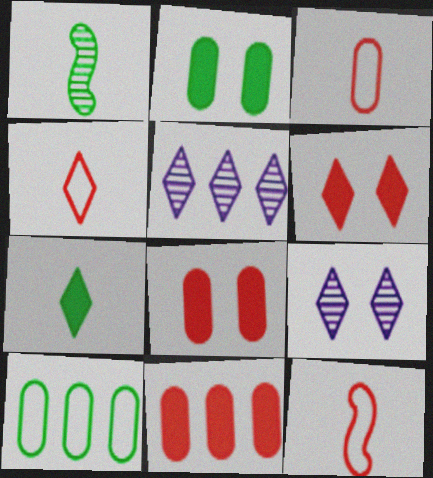[[2, 5, 12], 
[3, 4, 12]]